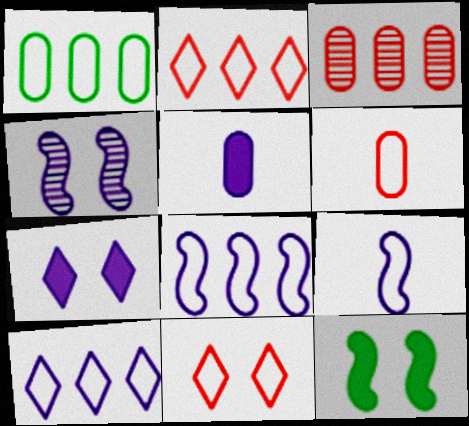[[1, 2, 8], 
[1, 9, 11], 
[4, 5, 10]]